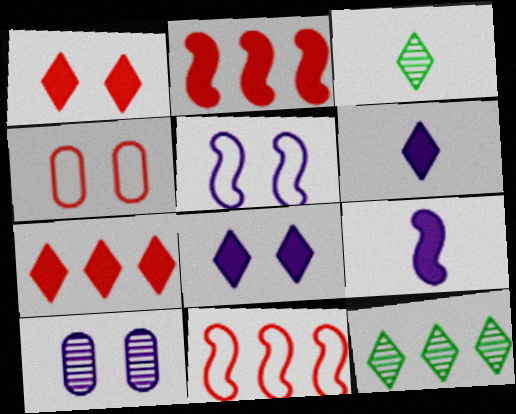[[4, 9, 12], 
[5, 8, 10]]